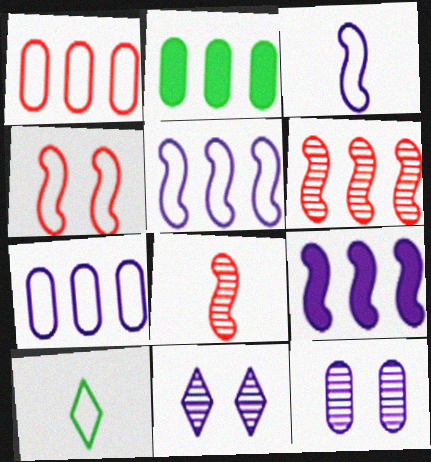[[4, 7, 10]]